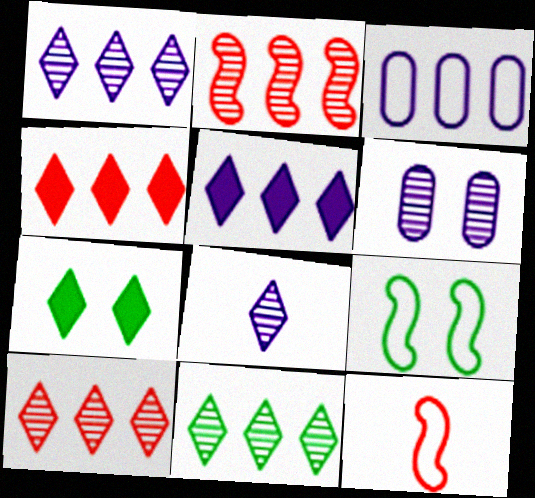[[1, 10, 11]]